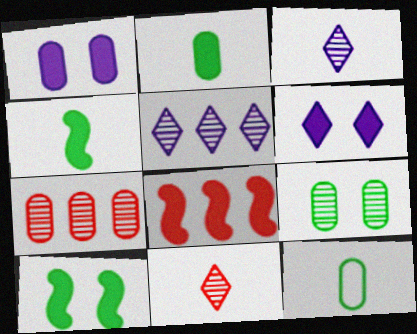[[1, 7, 12], 
[2, 6, 8]]